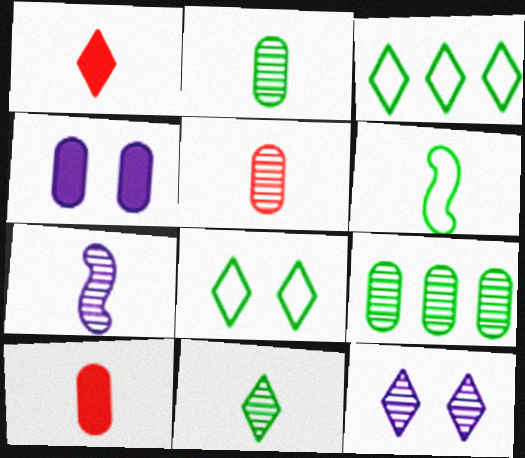[[1, 3, 12], 
[5, 7, 11]]